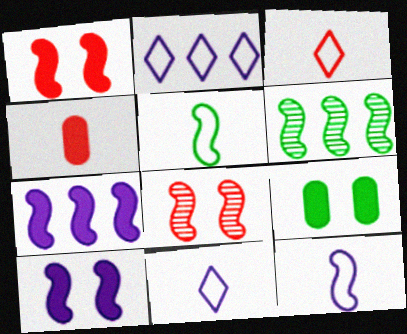[[1, 6, 12], 
[5, 7, 8]]